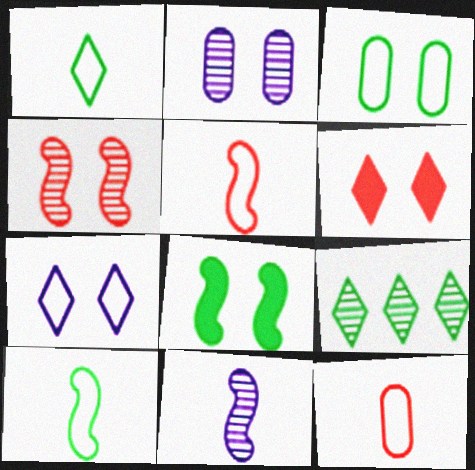[]